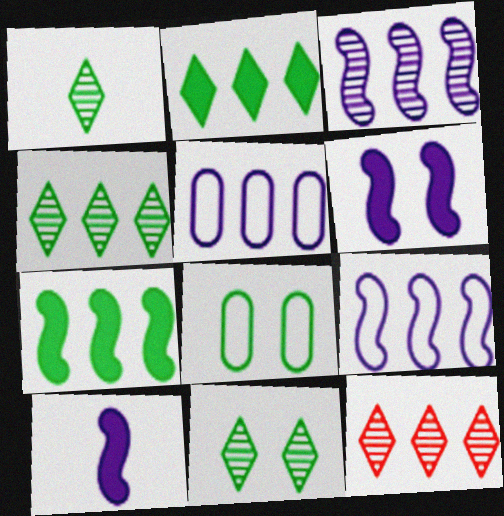[[1, 4, 11], 
[1, 7, 8], 
[5, 7, 12], 
[8, 10, 12]]